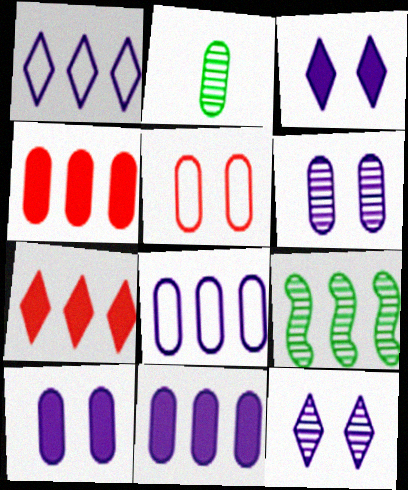[[1, 4, 9], 
[2, 5, 11], 
[7, 8, 9]]